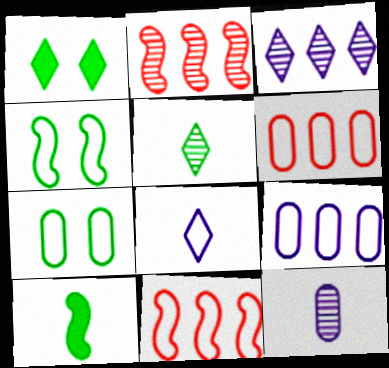[[1, 11, 12], 
[4, 6, 8], 
[7, 8, 11]]